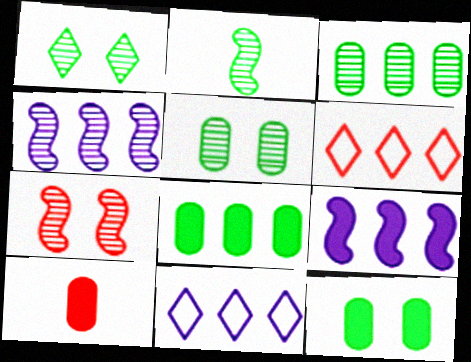[[1, 2, 3], 
[2, 4, 7], 
[3, 6, 9], 
[4, 6, 8], 
[6, 7, 10]]